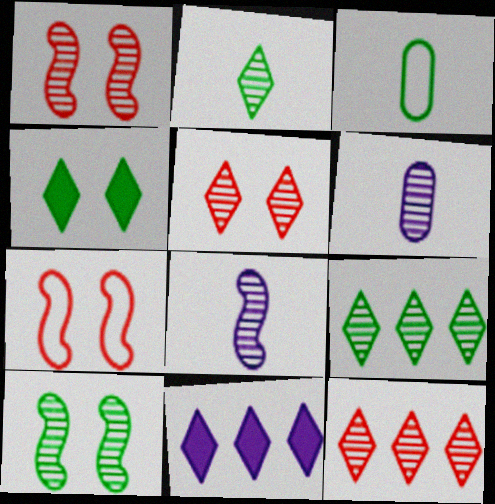[[1, 3, 11], 
[1, 6, 9], 
[6, 10, 12]]